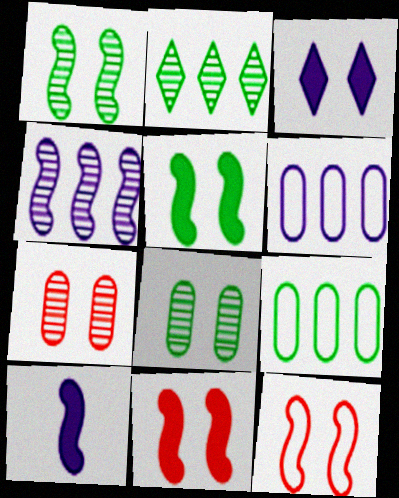[[3, 8, 12]]